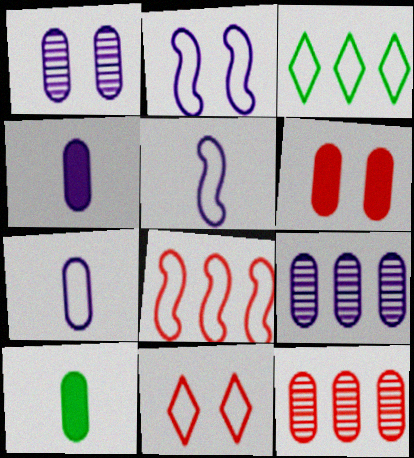[]